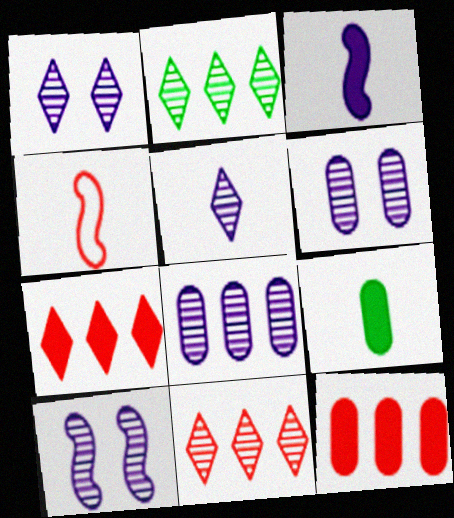[[1, 6, 10], 
[4, 5, 9], 
[5, 8, 10]]